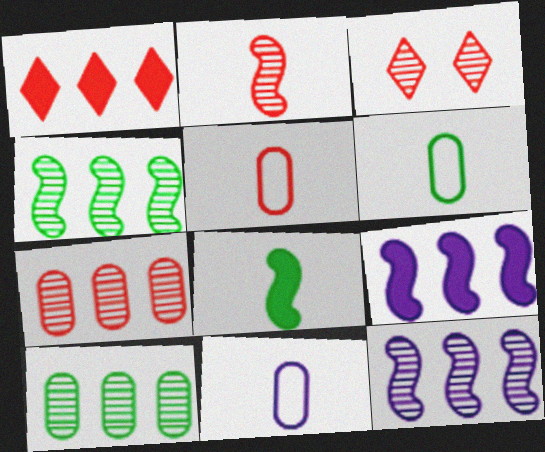[[2, 3, 7], 
[3, 6, 9], 
[5, 6, 11]]